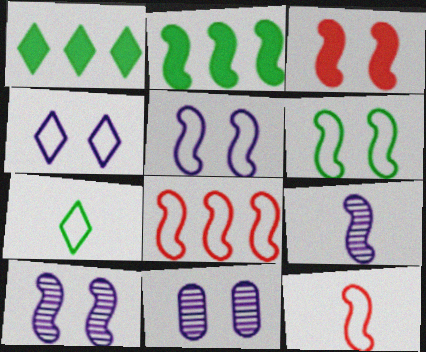[[1, 11, 12], 
[2, 10, 12], 
[3, 6, 10]]